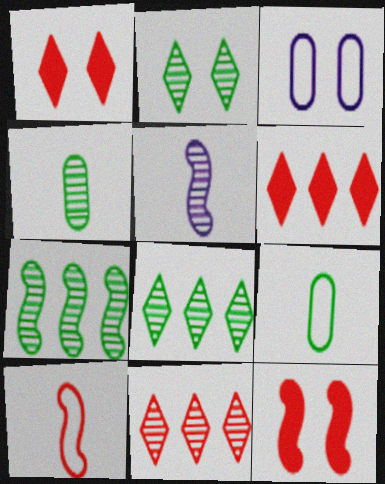[[2, 3, 12], 
[2, 4, 7]]